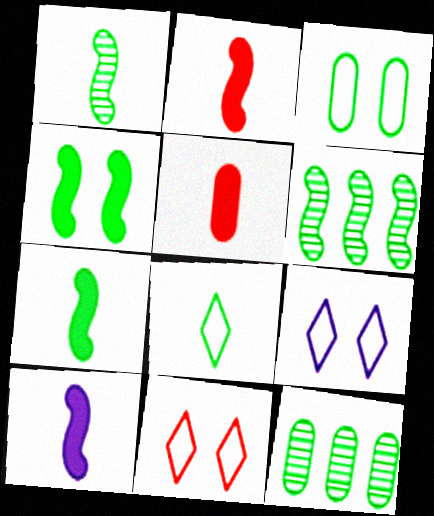[[2, 7, 10], 
[2, 9, 12], 
[4, 8, 12], 
[5, 6, 9], 
[10, 11, 12]]